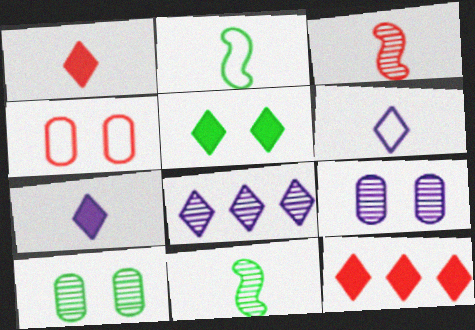[[2, 9, 12], 
[3, 4, 12], 
[3, 8, 10], 
[5, 7, 12]]